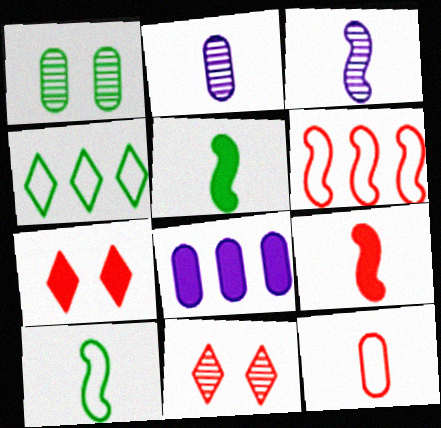[[1, 4, 5], 
[1, 8, 12], 
[3, 9, 10], 
[5, 7, 8], 
[8, 10, 11]]